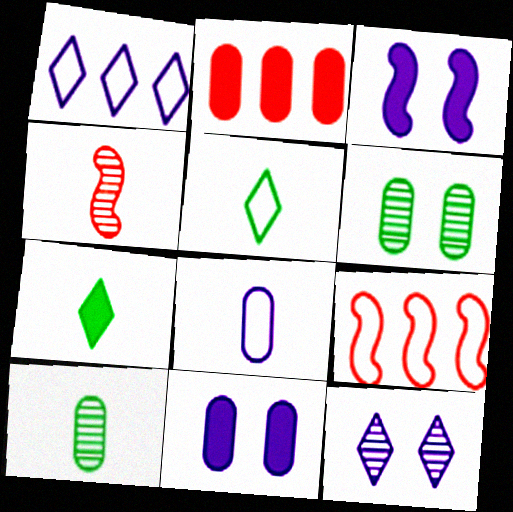[[2, 3, 7], 
[2, 6, 8], 
[4, 7, 8]]